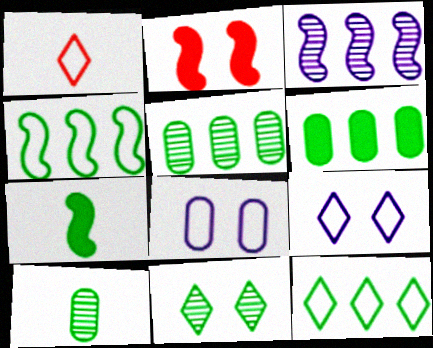[[1, 4, 8], 
[1, 9, 12], 
[2, 8, 11]]